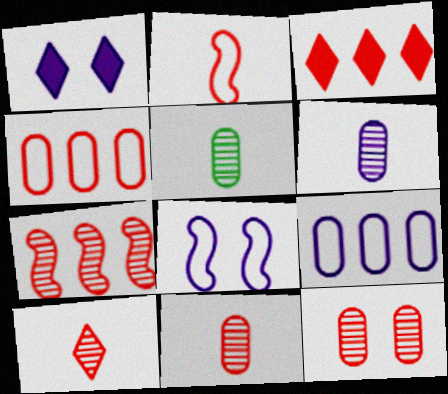[[2, 3, 12], 
[3, 4, 7], 
[3, 5, 8], 
[5, 6, 11], 
[7, 10, 12]]